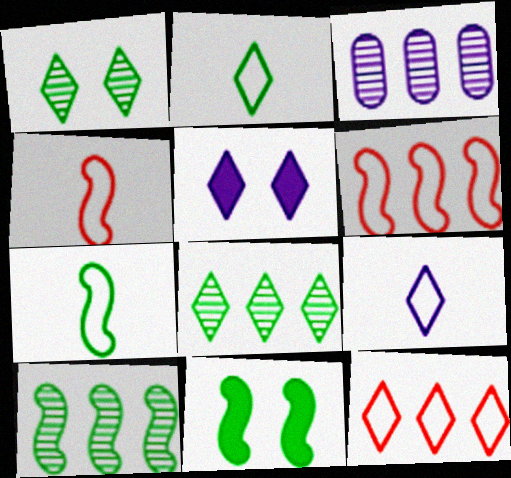[[7, 10, 11]]